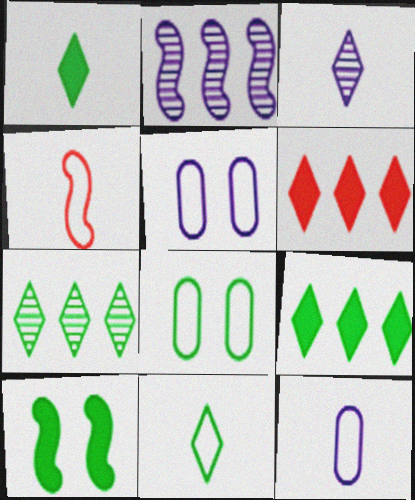[[2, 4, 10], 
[4, 11, 12]]